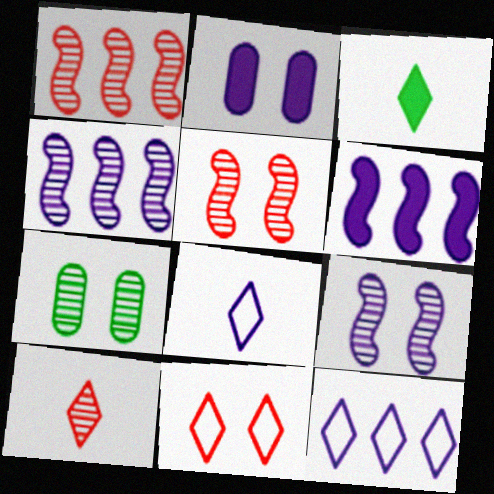[[2, 4, 8], 
[3, 8, 10], 
[4, 7, 10]]